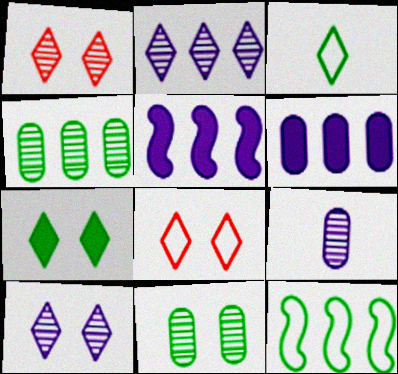[[7, 8, 10]]